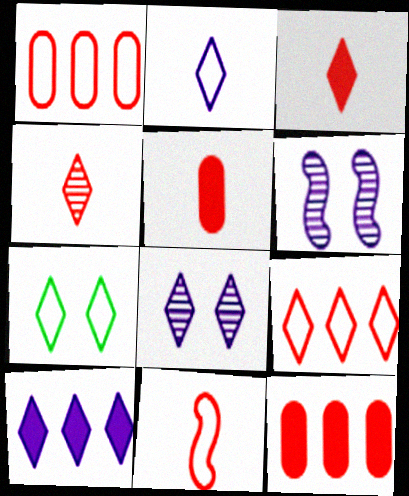[[2, 7, 9], 
[2, 8, 10], 
[4, 5, 11], 
[4, 7, 10]]